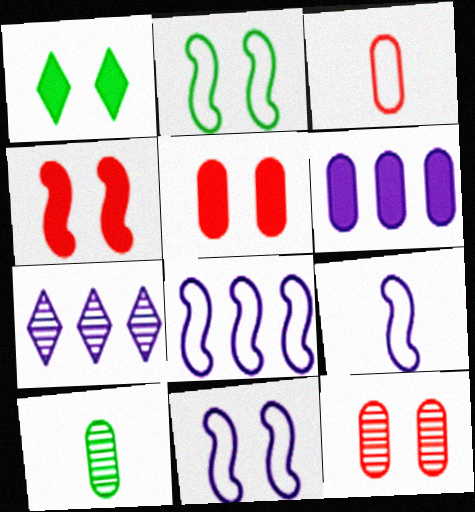[[1, 11, 12], 
[6, 7, 8], 
[8, 9, 11]]